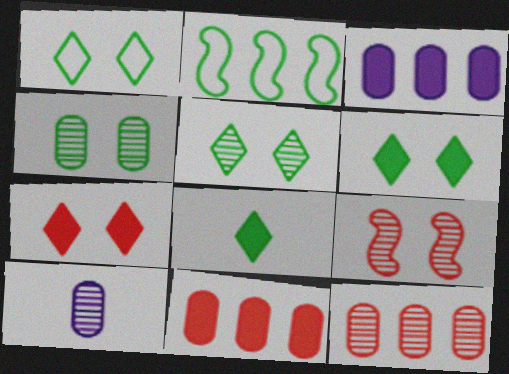[[1, 5, 6], 
[2, 4, 8], 
[2, 7, 10], 
[4, 10, 12]]